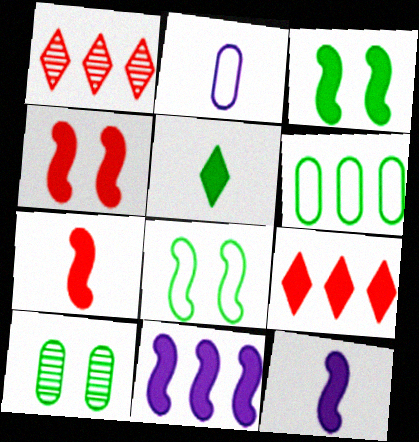[[1, 2, 3], 
[1, 6, 11], 
[3, 7, 11]]